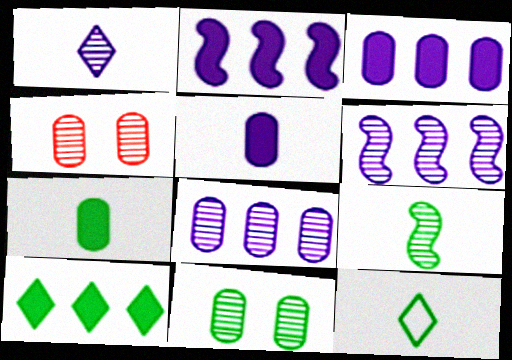[[2, 4, 12], 
[7, 9, 12]]